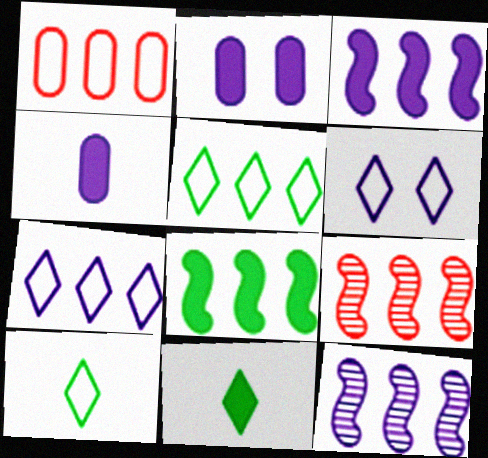[[2, 9, 10], 
[4, 6, 12]]